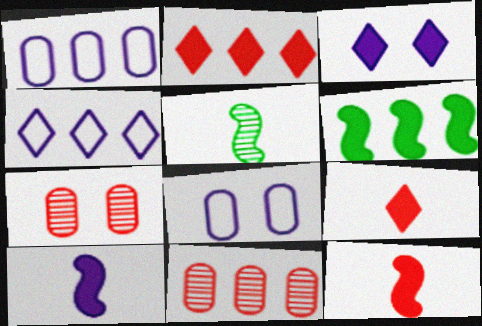[[2, 5, 8], 
[4, 6, 11]]